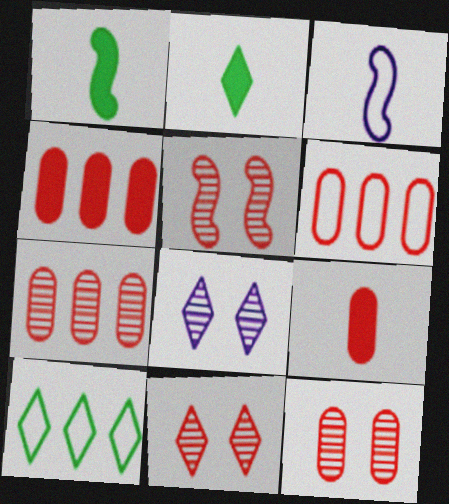[[1, 6, 8], 
[4, 6, 7], 
[5, 11, 12], 
[6, 9, 12]]